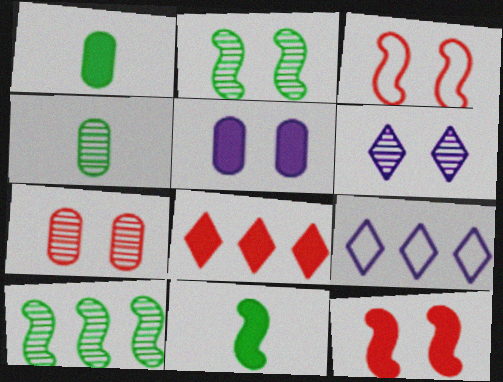[[2, 6, 7], 
[4, 9, 12], 
[5, 8, 11], 
[7, 9, 11]]